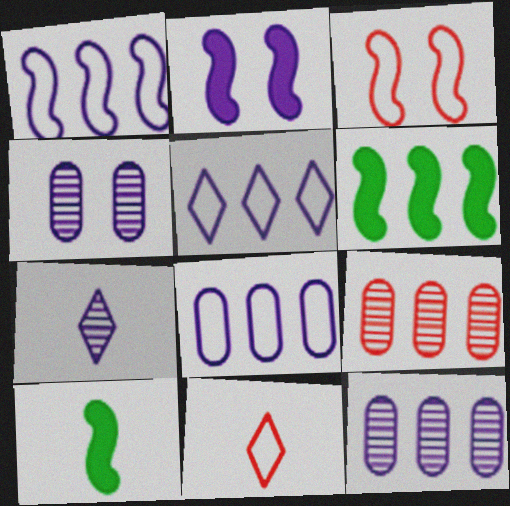[[1, 5, 8], 
[2, 7, 8], 
[4, 6, 11], 
[5, 6, 9]]